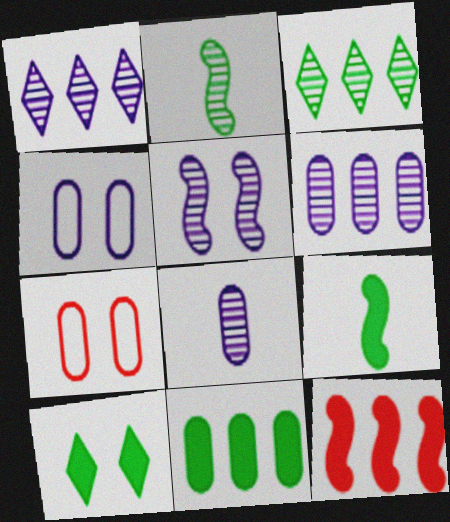[[1, 5, 8], 
[1, 7, 9], 
[5, 7, 10], 
[7, 8, 11], 
[9, 10, 11]]